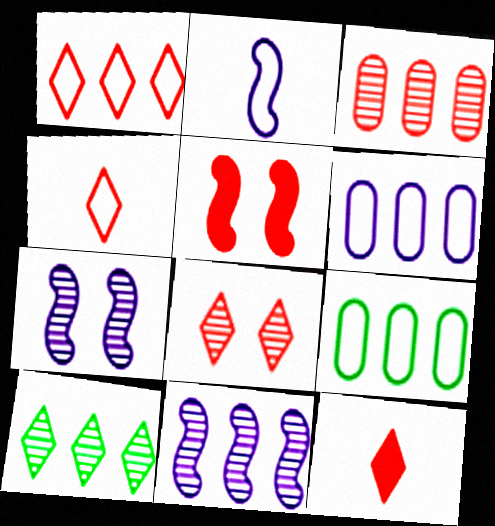[[1, 8, 12], 
[3, 4, 5], 
[3, 10, 11], 
[7, 9, 12]]